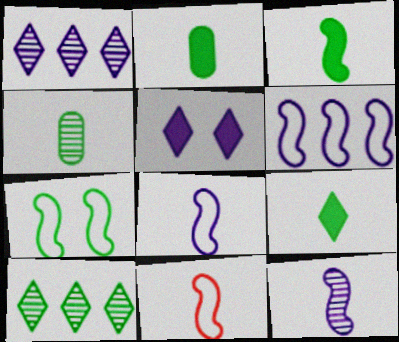[[2, 3, 9], 
[2, 7, 10], 
[3, 11, 12], 
[6, 7, 11]]